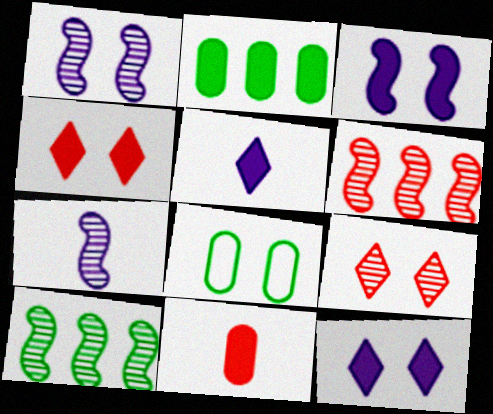[[1, 4, 8], 
[3, 8, 9], 
[5, 6, 8]]